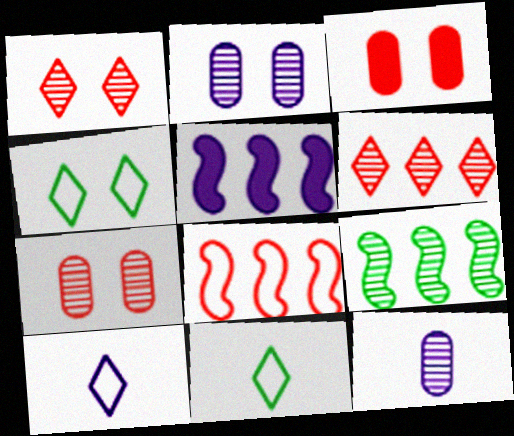[[1, 9, 12], 
[2, 5, 10], 
[3, 9, 10], 
[5, 7, 11], 
[5, 8, 9]]